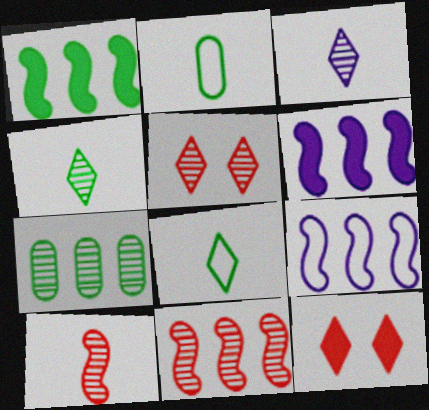[[1, 9, 11], 
[2, 5, 6]]